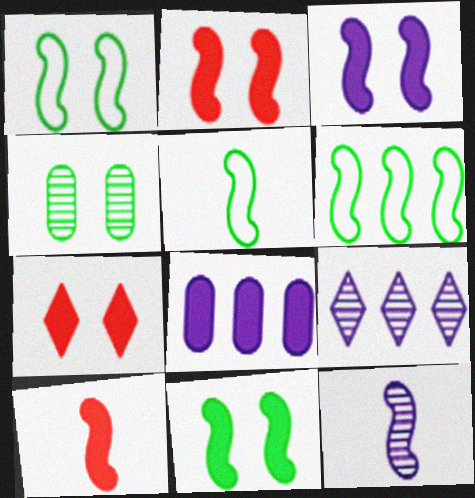[[1, 5, 6], 
[2, 3, 11], 
[2, 6, 12], 
[5, 10, 12]]